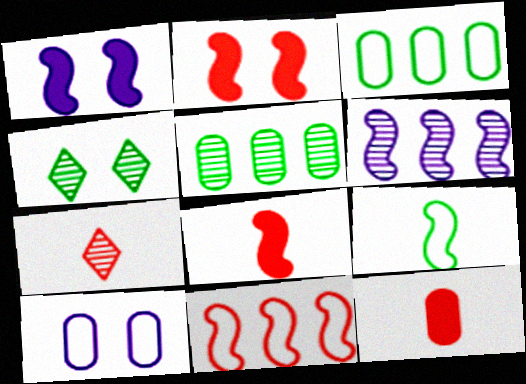[[1, 3, 7], 
[2, 4, 10], 
[2, 6, 9], 
[5, 10, 12]]